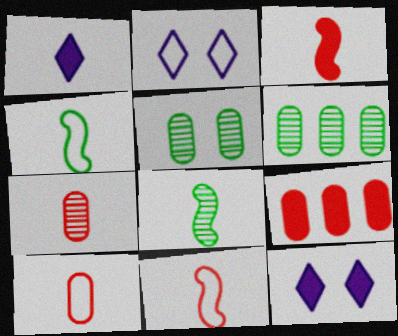[[1, 4, 7], 
[1, 8, 10], 
[2, 3, 6], 
[2, 8, 9], 
[6, 11, 12]]